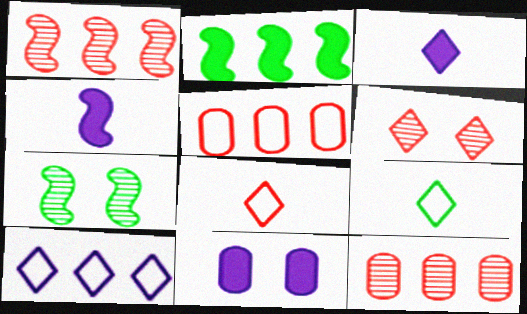[[1, 9, 11], 
[2, 10, 12], 
[3, 5, 7]]